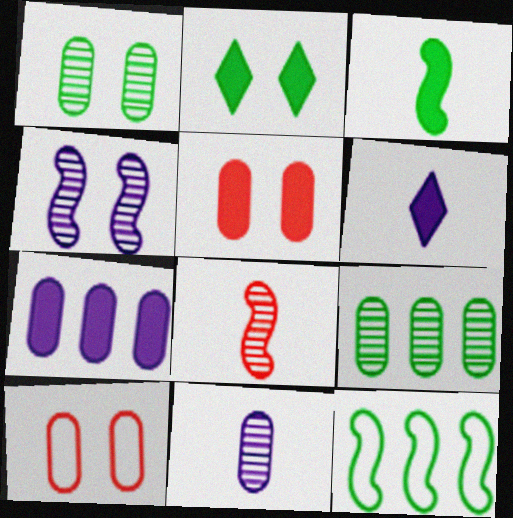[[2, 4, 10]]